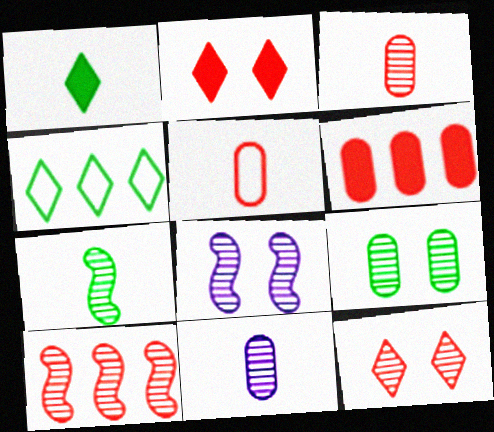[[2, 5, 10], 
[3, 10, 12], 
[7, 8, 10], 
[8, 9, 12]]